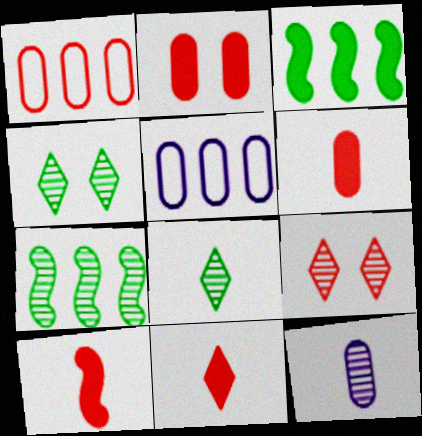[[1, 9, 10], 
[4, 5, 10], 
[6, 10, 11], 
[7, 9, 12]]